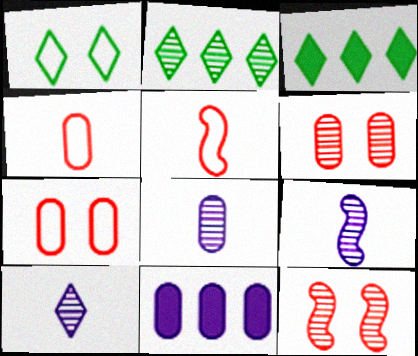[[2, 6, 9], 
[2, 8, 12], 
[3, 7, 9], 
[8, 9, 10]]